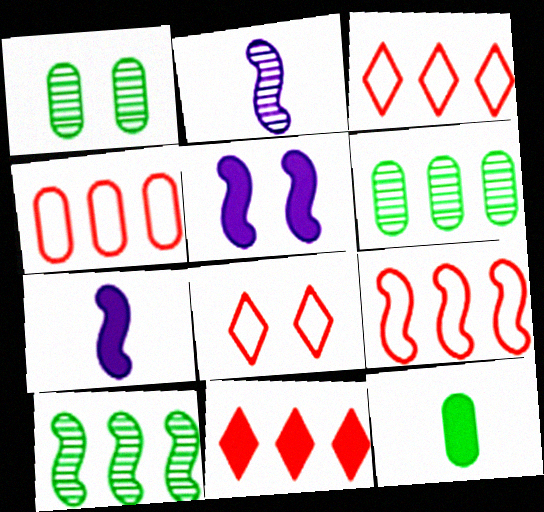[[1, 3, 7], 
[1, 5, 8], 
[3, 4, 9], 
[5, 11, 12], 
[6, 7, 8]]